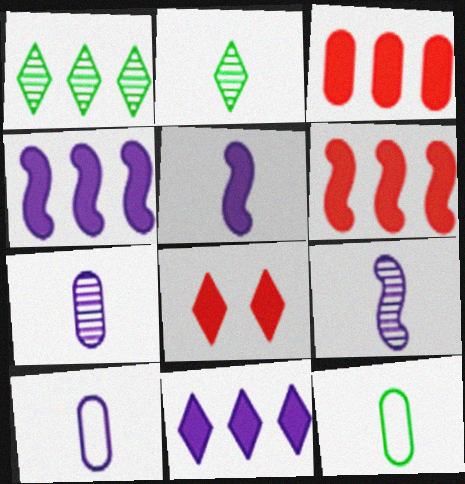[]